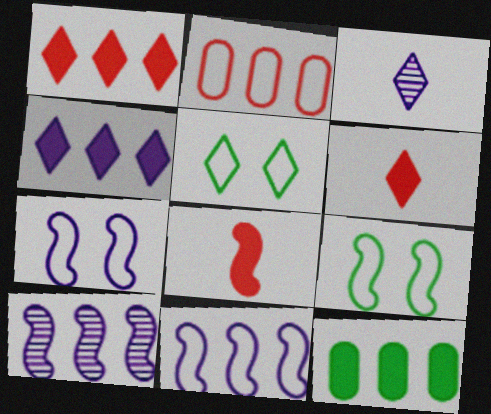[[1, 3, 5], 
[8, 9, 10]]